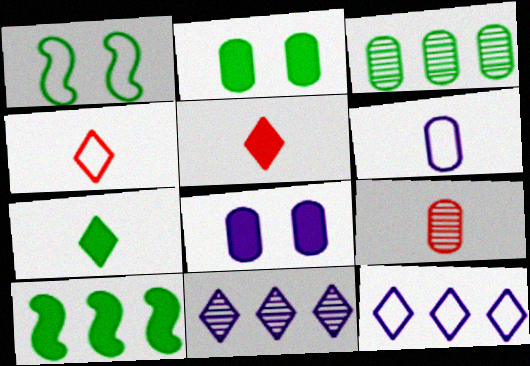[[1, 3, 7], 
[2, 7, 10], 
[5, 8, 10]]